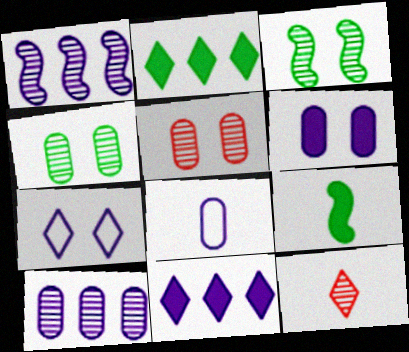[[1, 4, 12], 
[2, 7, 12], 
[3, 10, 12], 
[6, 8, 10], 
[8, 9, 12]]